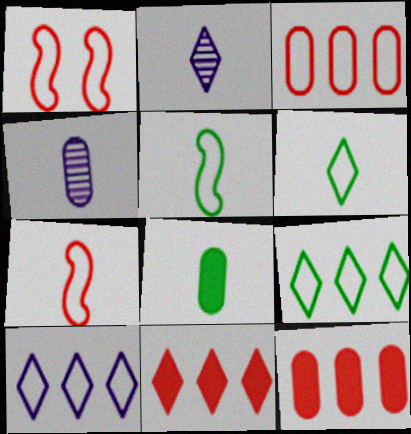[[2, 7, 8]]